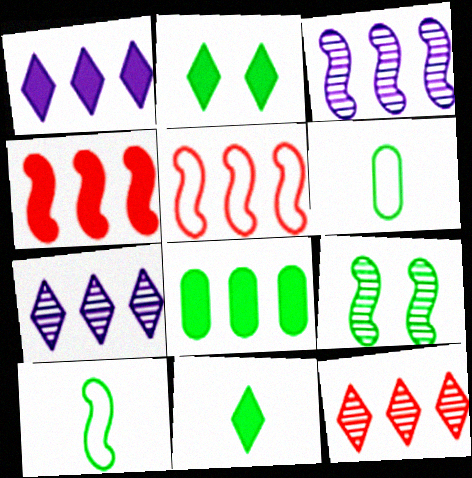[[1, 4, 8], 
[5, 7, 8]]